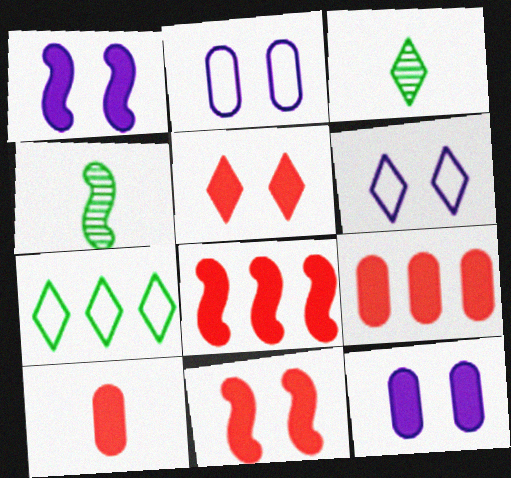[[2, 3, 8], 
[4, 6, 9], 
[5, 8, 10]]